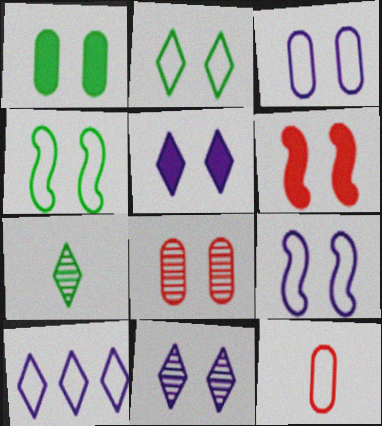[[1, 3, 8], 
[1, 5, 6], 
[4, 5, 8], 
[4, 10, 12]]